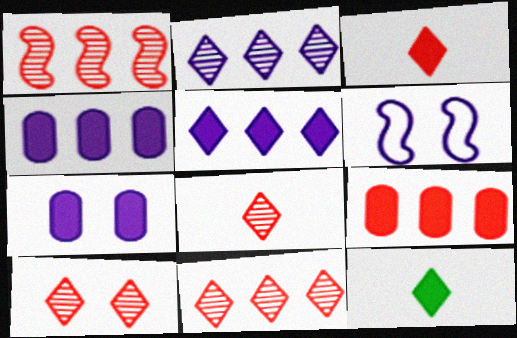[[8, 10, 11]]